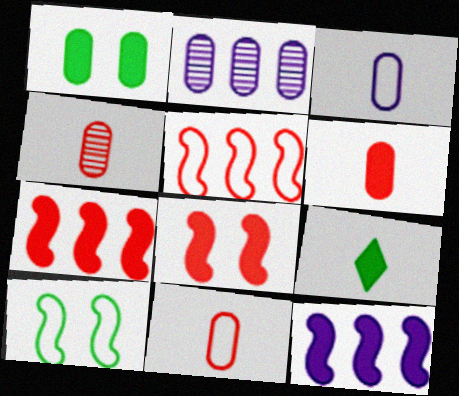[[1, 2, 11], 
[4, 6, 11]]